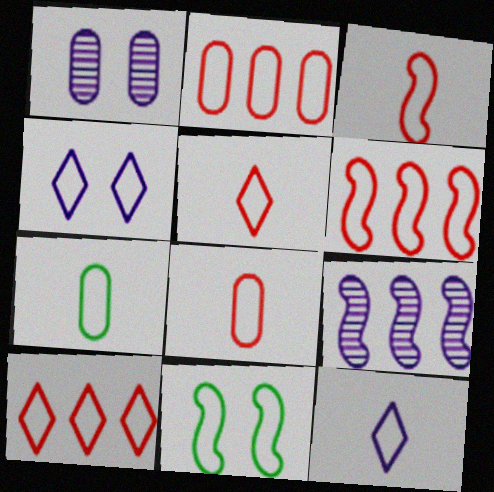[[2, 6, 10], 
[2, 11, 12], 
[3, 5, 8], 
[3, 7, 12], 
[4, 6, 7]]